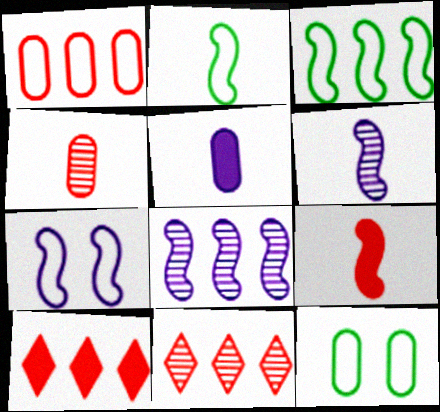[[2, 6, 9], 
[6, 10, 12]]